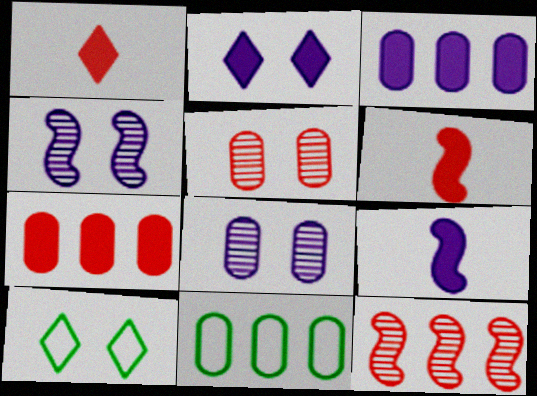[[1, 4, 11], 
[2, 3, 9]]